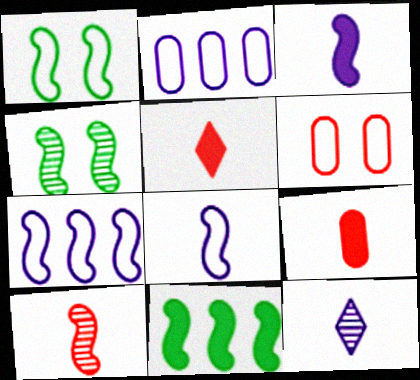[[2, 4, 5], 
[6, 11, 12]]